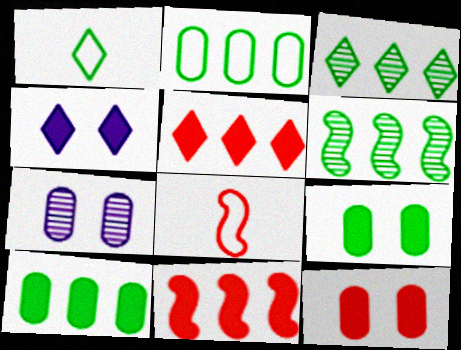[[1, 6, 9], 
[1, 7, 11]]